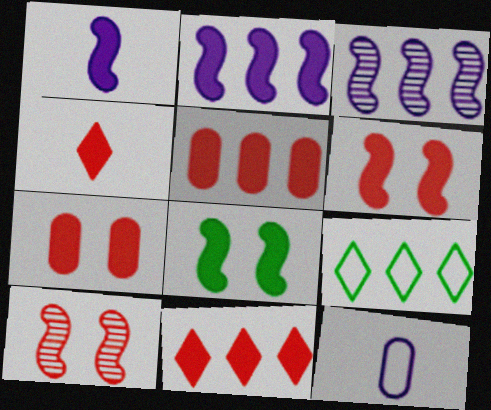[[3, 5, 9], 
[4, 5, 6]]